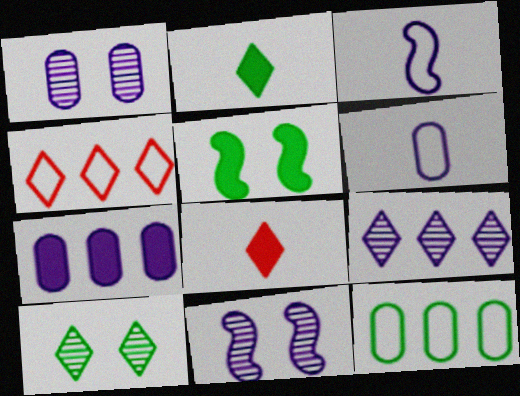[[1, 6, 7], 
[5, 7, 8], 
[8, 11, 12]]